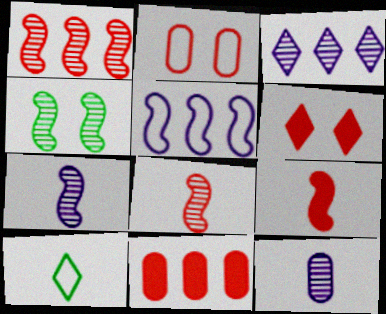[[1, 4, 7], 
[2, 5, 10], 
[3, 6, 10], 
[4, 5, 9], 
[6, 9, 11], 
[9, 10, 12]]